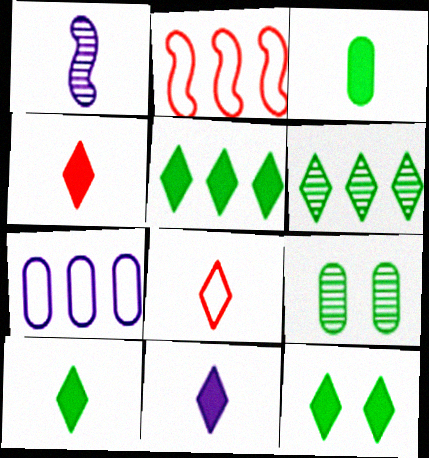[[1, 3, 8], 
[2, 9, 11], 
[4, 10, 11], 
[5, 10, 12]]